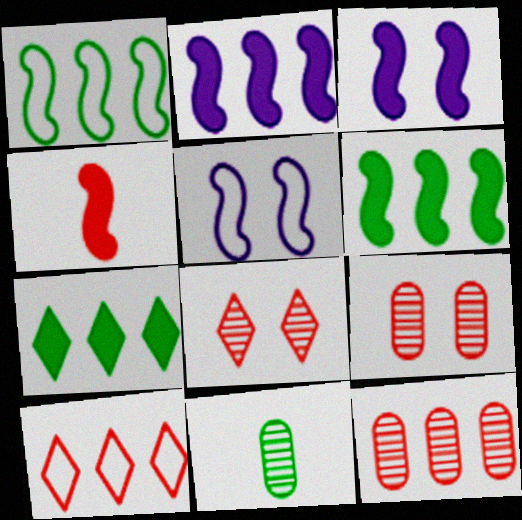[[3, 4, 6], 
[3, 10, 11], 
[4, 9, 10]]